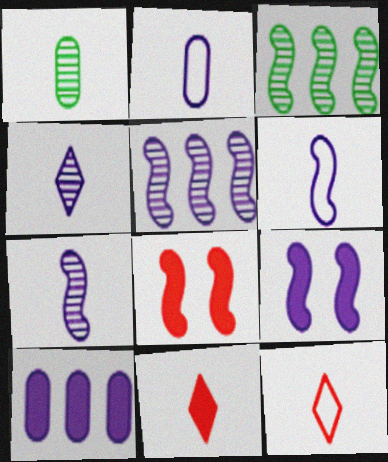[[1, 6, 11], 
[3, 6, 8], 
[5, 6, 9]]